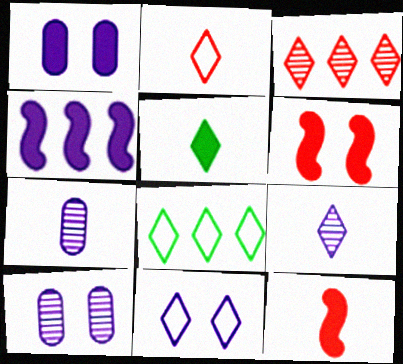[[2, 5, 9], 
[2, 8, 11], 
[3, 5, 11], 
[4, 7, 11], 
[6, 7, 8], 
[8, 10, 12]]